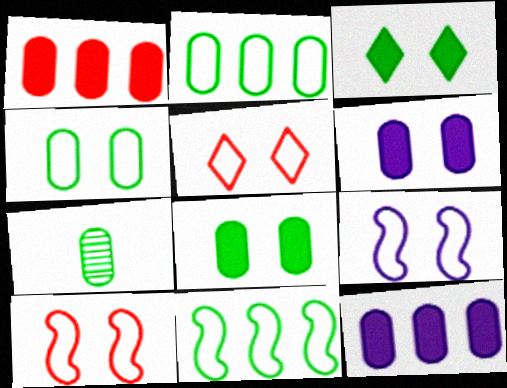[[2, 7, 8], 
[3, 7, 11], 
[4, 5, 9]]